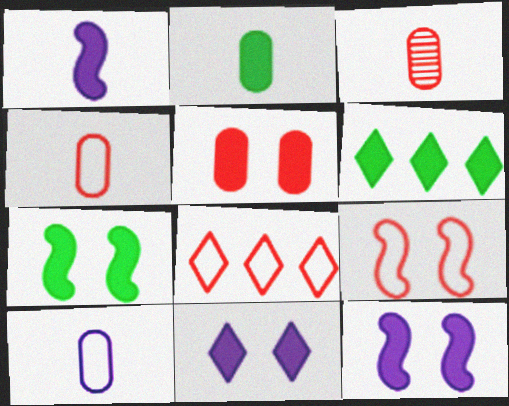[[1, 5, 6], 
[2, 3, 10], 
[2, 6, 7], 
[4, 8, 9], 
[5, 7, 11]]